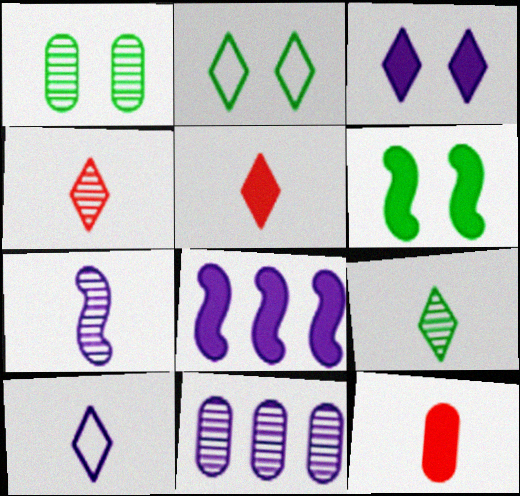[[1, 2, 6], 
[5, 9, 10]]